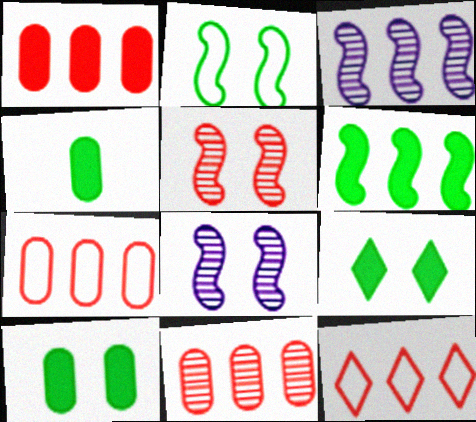[[1, 7, 11], 
[4, 6, 9], 
[4, 8, 12]]